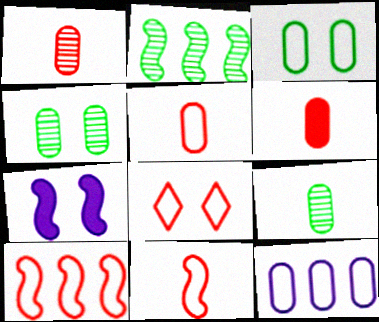[[1, 5, 6], 
[2, 7, 11], 
[3, 5, 12], 
[4, 6, 12], 
[4, 7, 8], 
[5, 8, 10]]